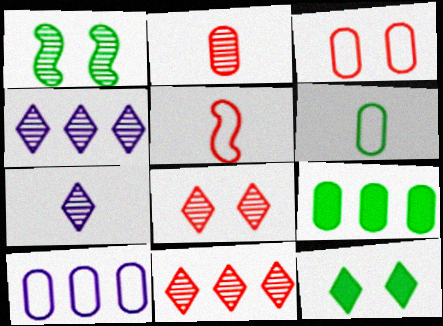[[1, 2, 4], 
[3, 6, 10]]